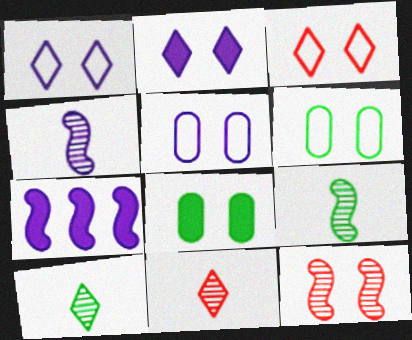[[1, 8, 12], 
[2, 6, 12], 
[6, 7, 11]]